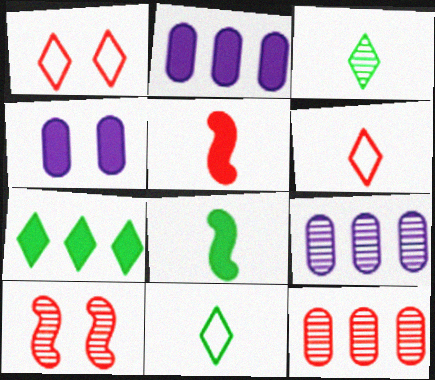[[1, 5, 12], 
[1, 8, 9], 
[2, 10, 11], 
[3, 9, 10], 
[4, 5, 7]]